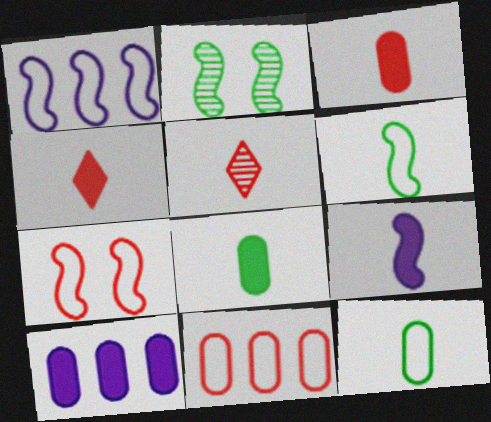[[1, 6, 7], 
[4, 8, 9], 
[5, 9, 12]]